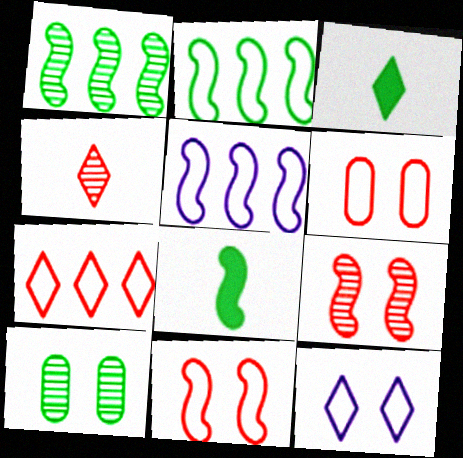[[2, 3, 10], 
[5, 8, 9]]